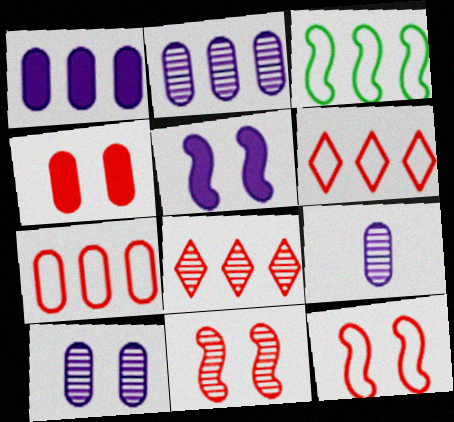[[1, 3, 8], 
[2, 9, 10]]